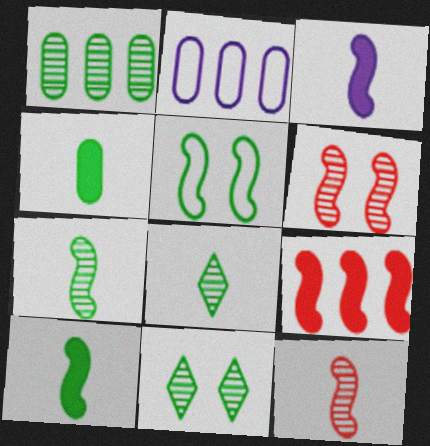[[1, 7, 11]]